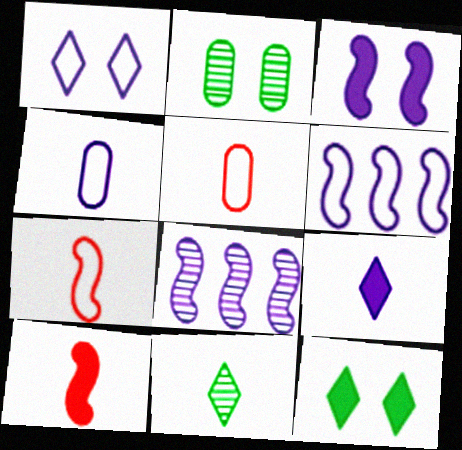[[1, 4, 6], 
[4, 10, 11], 
[5, 8, 12]]